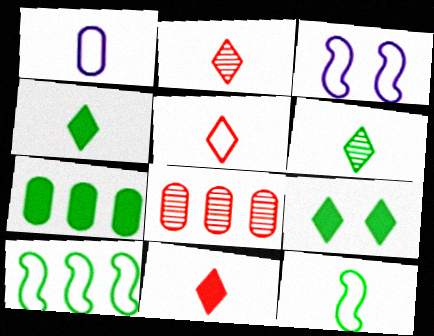[[1, 5, 12], 
[2, 3, 7], 
[2, 5, 11], 
[3, 4, 8]]